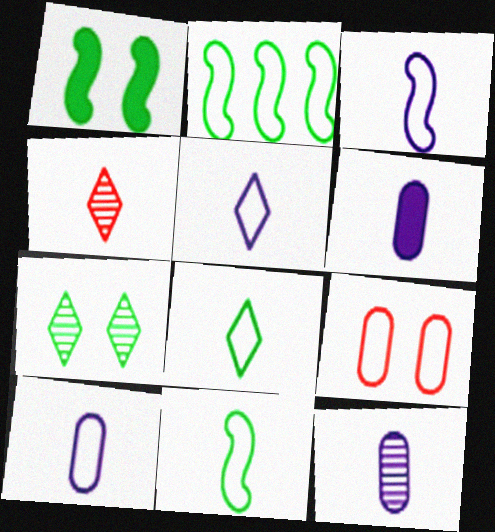[[2, 5, 9], 
[3, 5, 10], 
[4, 6, 11], 
[6, 10, 12]]